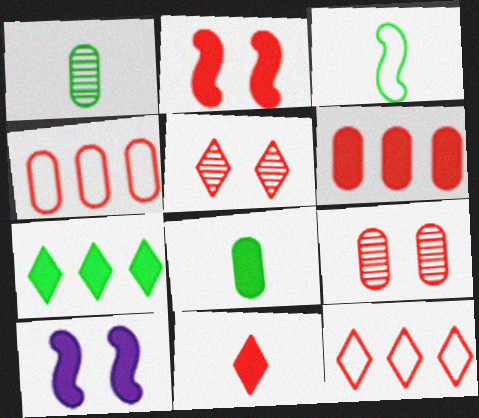[[1, 10, 12], 
[2, 6, 11], 
[5, 11, 12]]